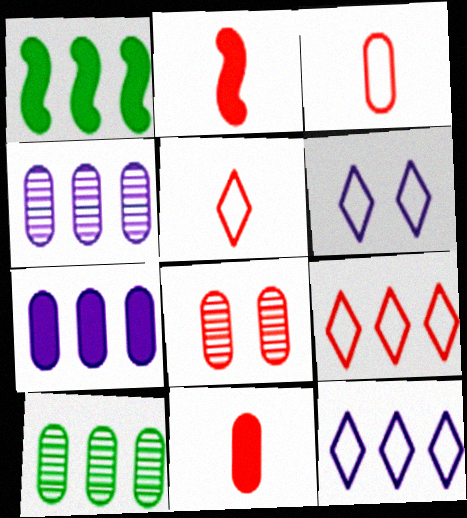[[1, 4, 9], 
[2, 6, 10], 
[2, 8, 9]]